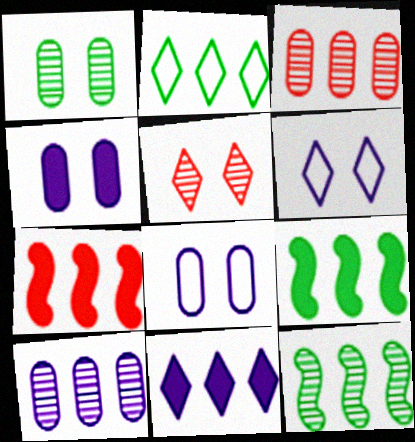[[2, 7, 10]]